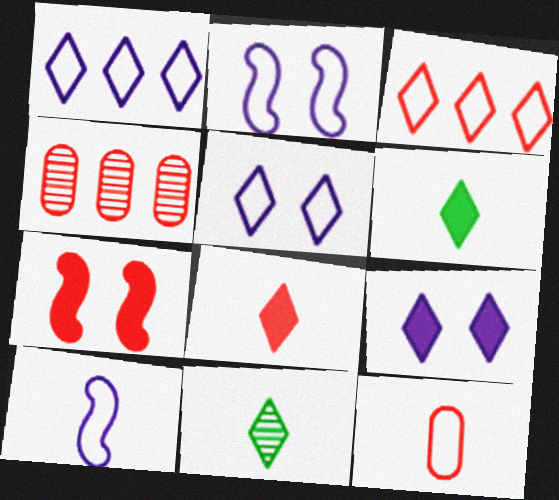[[2, 4, 6], 
[3, 9, 11]]